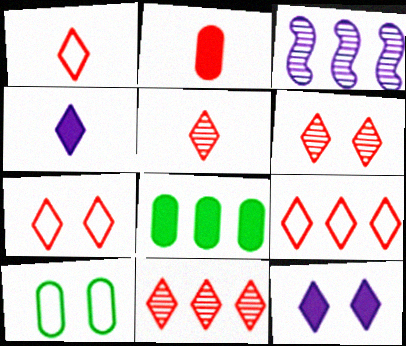[[1, 7, 9], 
[3, 8, 9], 
[5, 6, 11]]